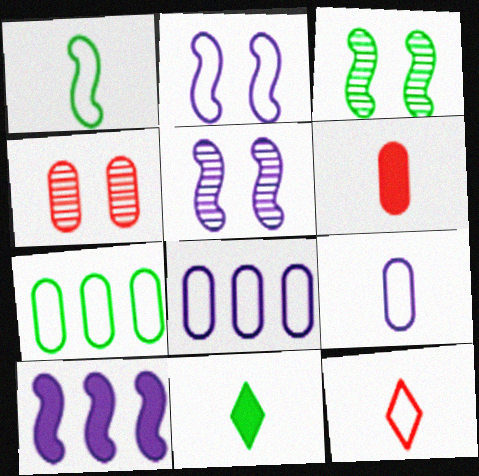[[1, 9, 12], 
[2, 7, 12], 
[3, 7, 11]]